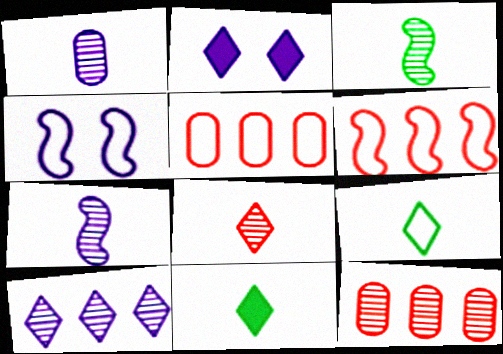[[1, 3, 8], 
[2, 3, 5], 
[4, 5, 9], 
[4, 11, 12]]